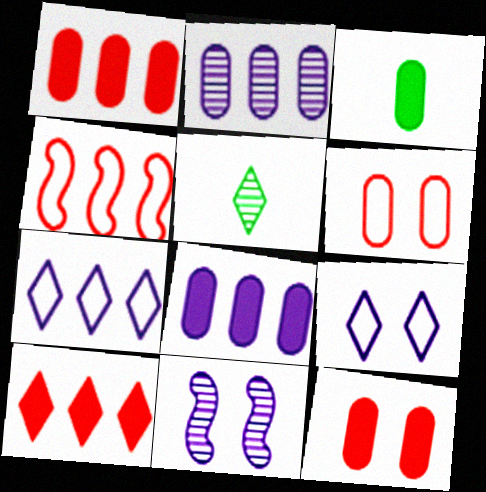[[2, 3, 6], 
[3, 8, 12], 
[5, 9, 10]]